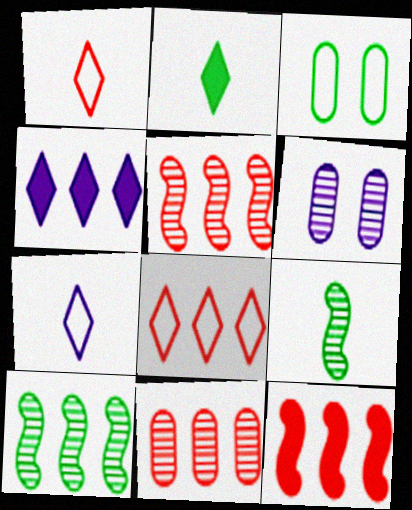[[2, 3, 10], 
[8, 11, 12]]